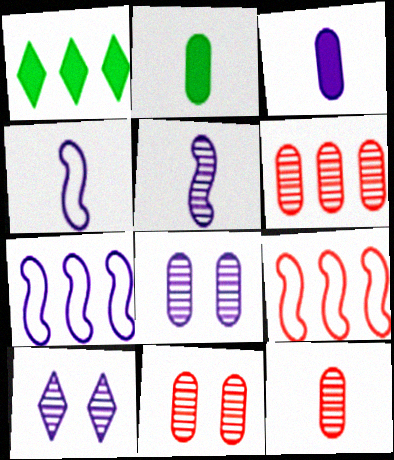[[1, 4, 11], 
[1, 6, 7], 
[2, 9, 10], 
[3, 7, 10], 
[6, 11, 12]]